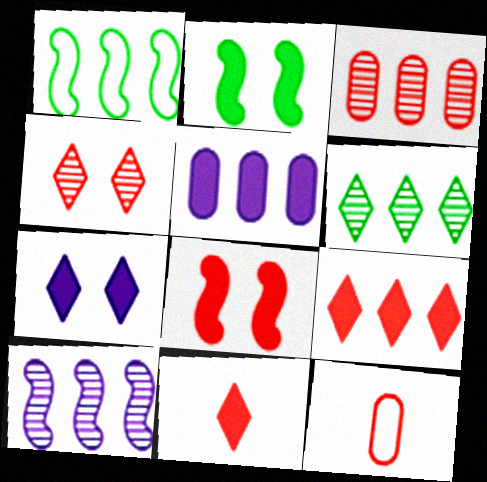[[2, 5, 11], 
[3, 6, 10]]